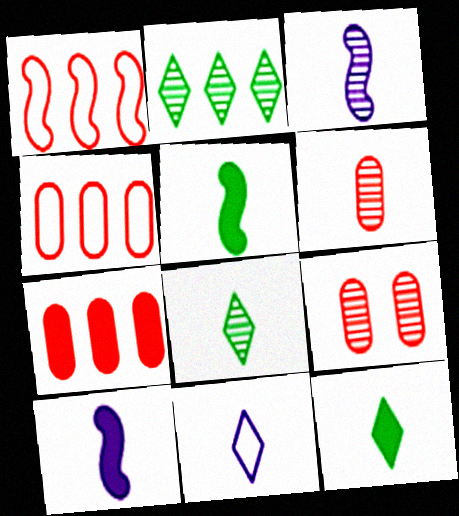[[2, 3, 9], 
[3, 6, 8], 
[5, 6, 11]]